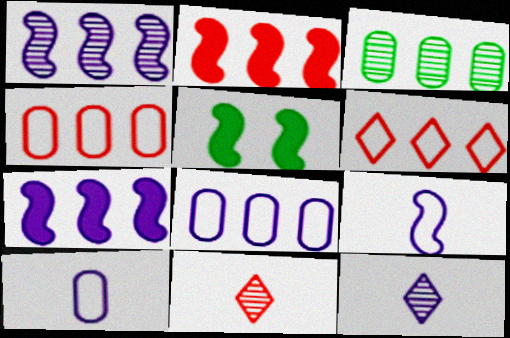[[3, 6, 7], 
[4, 5, 12], 
[5, 8, 11]]